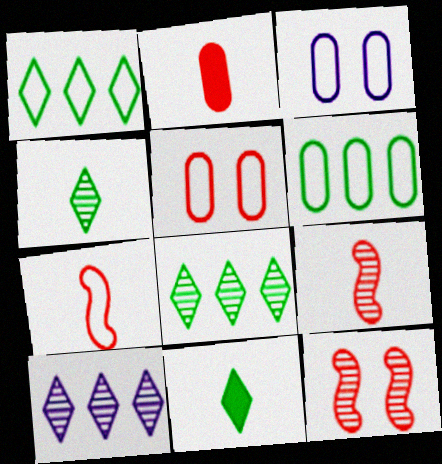[[1, 3, 7]]